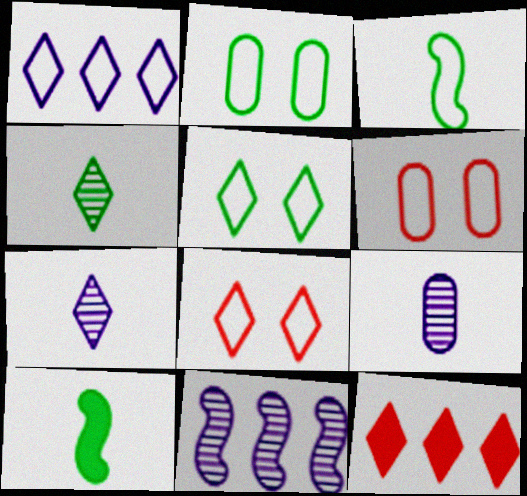[[1, 3, 6], 
[5, 7, 12]]